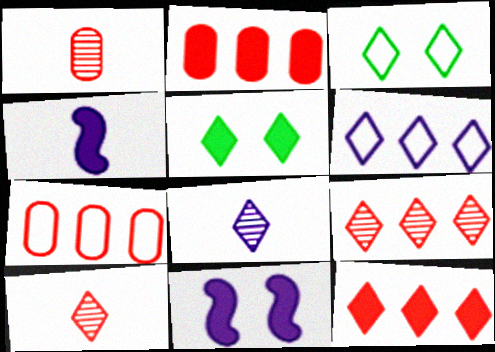[[2, 4, 5], 
[3, 8, 12], 
[5, 6, 10]]